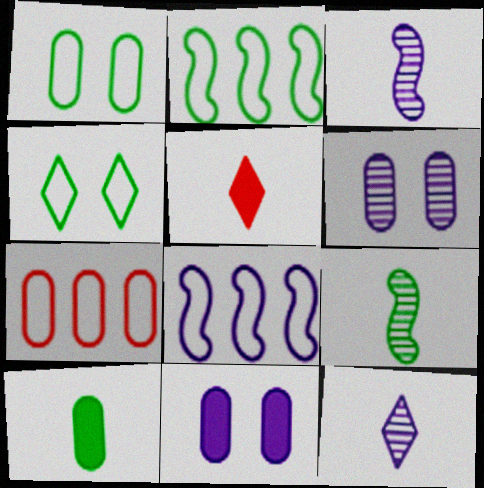[[2, 5, 6], 
[6, 7, 10], 
[8, 11, 12]]